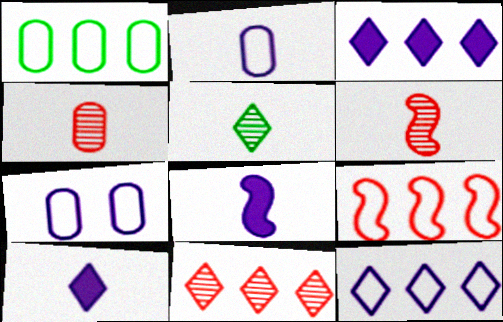[[1, 9, 12]]